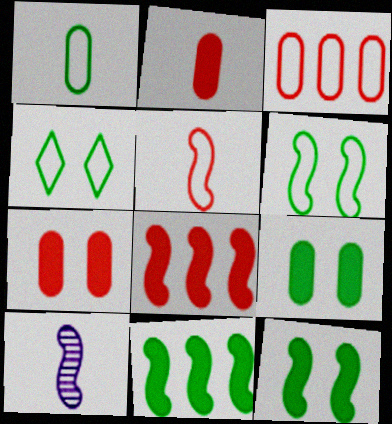[[6, 8, 10]]